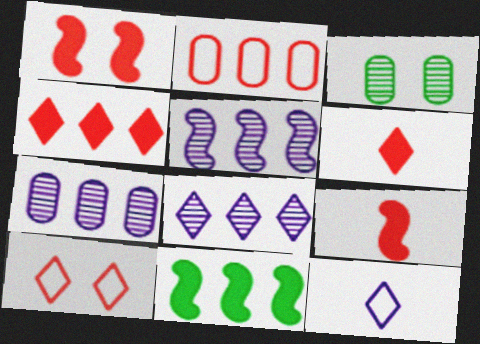[[2, 8, 11], 
[5, 7, 8]]